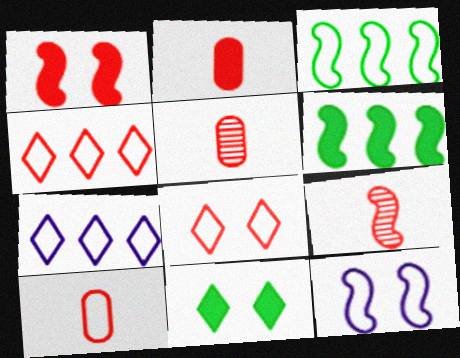[[1, 4, 5], 
[2, 5, 10], 
[6, 9, 12]]